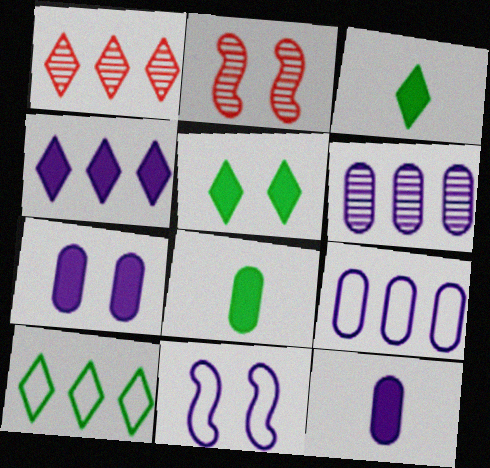[[1, 4, 10], 
[1, 8, 11], 
[2, 3, 9], 
[2, 10, 12]]